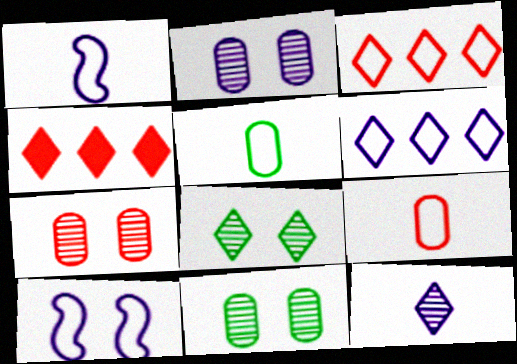[[1, 4, 11], 
[2, 7, 11], 
[3, 5, 10]]